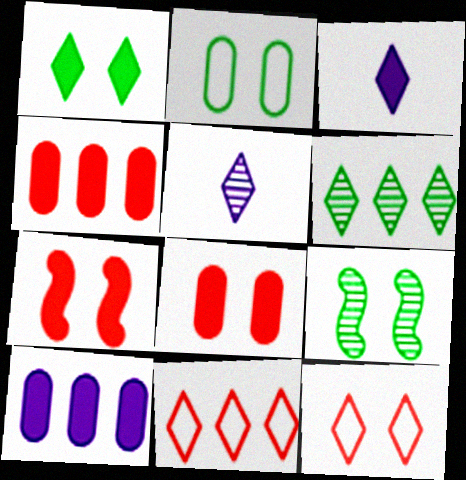[[1, 2, 9], 
[1, 5, 11], 
[3, 6, 12]]